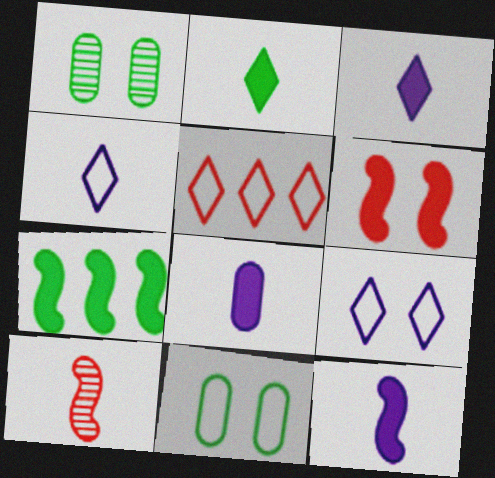[[1, 5, 12], 
[1, 6, 9], 
[3, 8, 12], 
[6, 7, 12]]